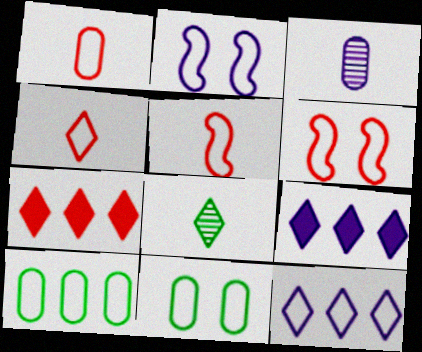[[1, 4, 5], 
[2, 3, 9], 
[2, 4, 10], 
[5, 11, 12]]